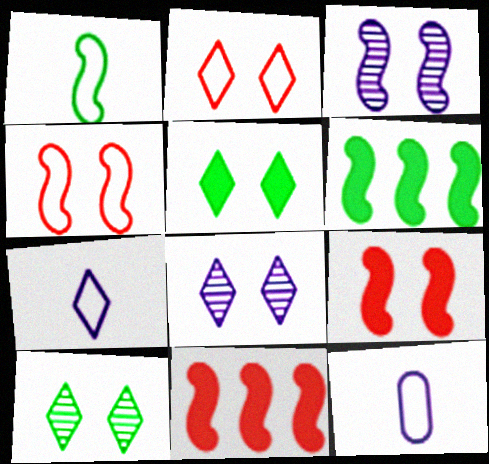[[1, 3, 11], 
[2, 5, 8], 
[10, 11, 12]]